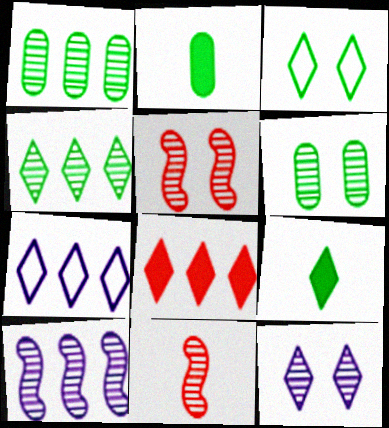[[1, 11, 12], 
[2, 5, 7], 
[3, 4, 9], 
[4, 7, 8], 
[5, 6, 12]]